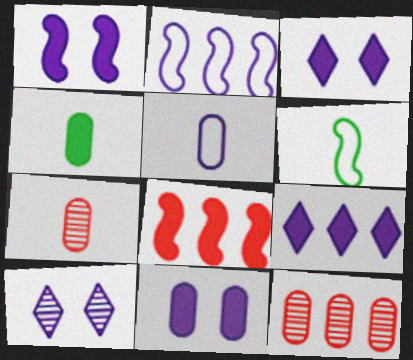[[1, 3, 11], 
[3, 4, 8], 
[3, 6, 12], 
[4, 5, 7]]